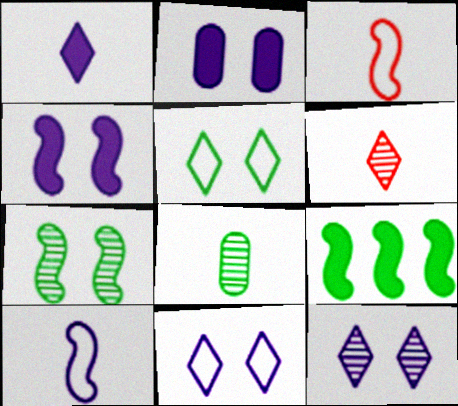[[1, 3, 8], 
[5, 8, 9]]